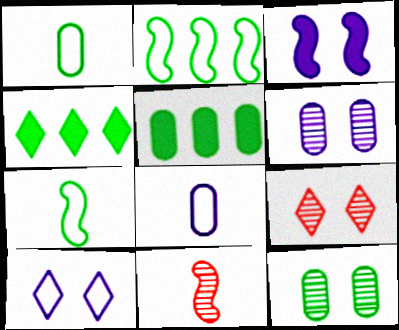[[1, 5, 12], 
[2, 3, 11], 
[3, 6, 10], 
[4, 7, 12], 
[5, 10, 11]]